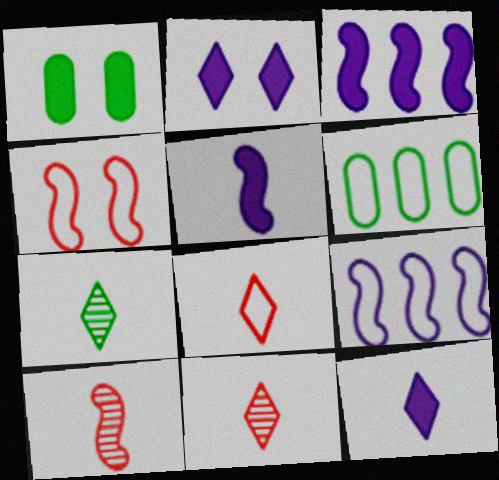[[1, 9, 11], 
[2, 6, 10], 
[7, 8, 12]]